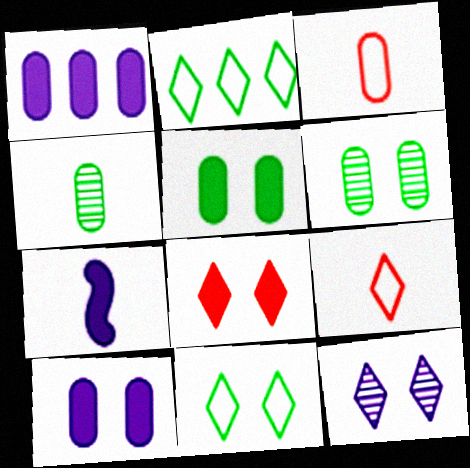[[1, 3, 6], 
[4, 7, 9], 
[8, 11, 12]]